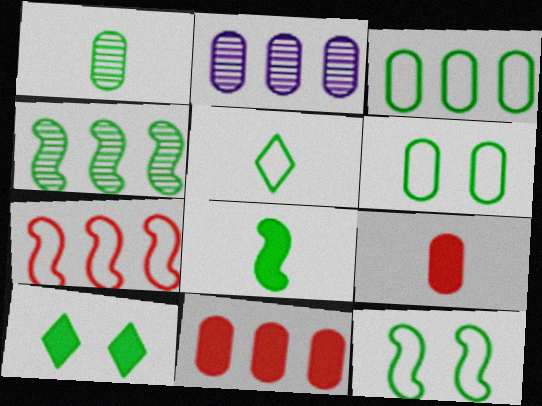[[1, 5, 8], 
[2, 3, 11], 
[2, 6, 9], 
[3, 5, 12], 
[4, 8, 12]]